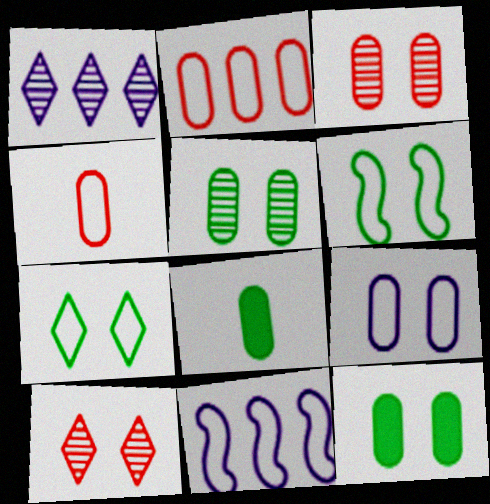[[3, 9, 12], 
[4, 7, 11], 
[8, 10, 11]]